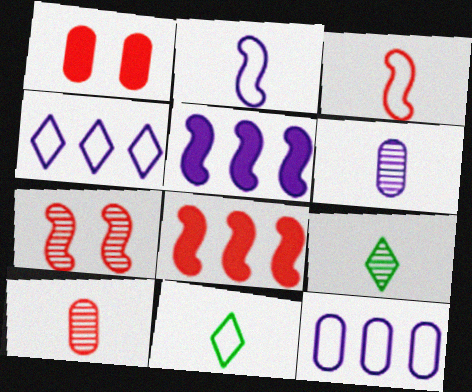[[3, 7, 8]]